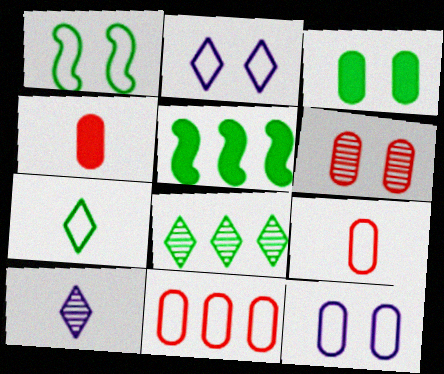[[3, 6, 12], 
[4, 6, 11]]